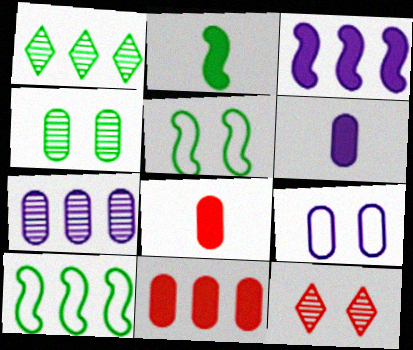[[6, 7, 9], 
[6, 10, 12]]